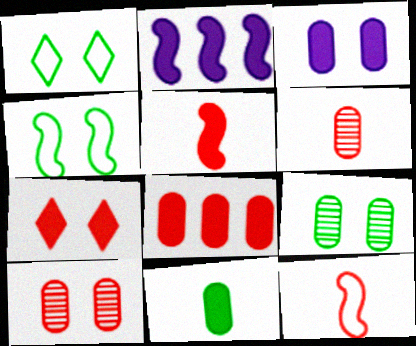[[1, 2, 6], 
[2, 7, 11], 
[3, 8, 11], 
[5, 7, 8]]